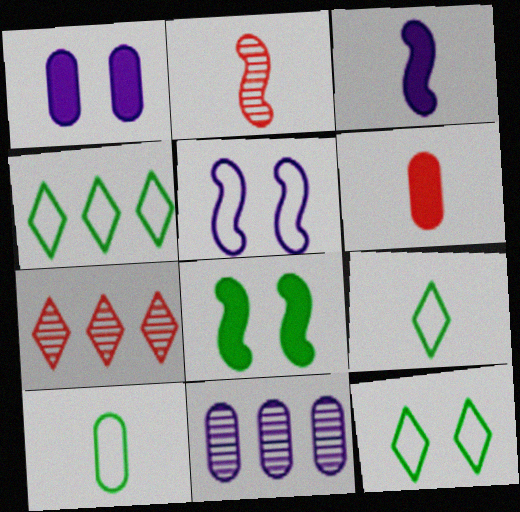[[1, 2, 4], 
[4, 9, 12]]